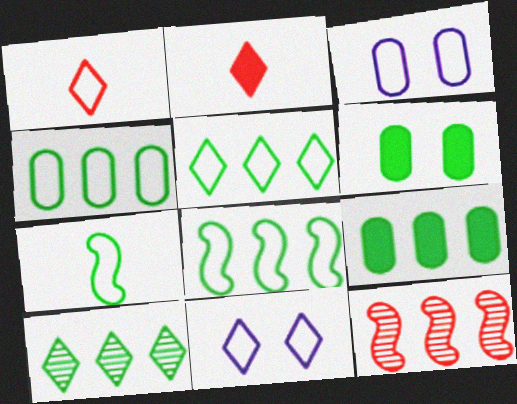[[1, 3, 8], 
[1, 5, 11], 
[2, 10, 11], 
[4, 5, 8], 
[6, 7, 10], 
[8, 9, 10]]